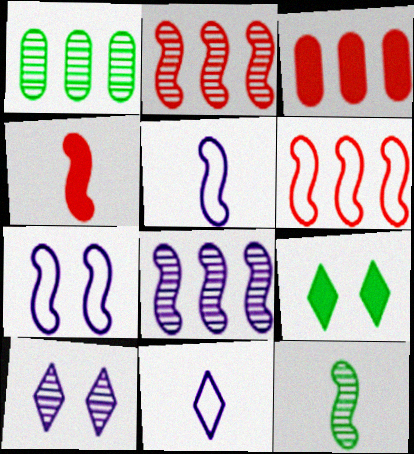[[4, 5, 12]]